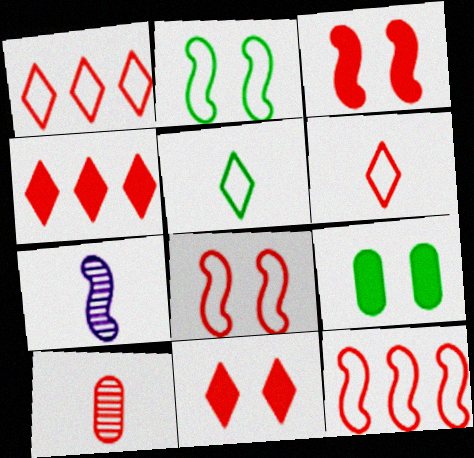[[1, 3, 10], 
[1, 7, 9], 
[4, 8, 10], 
[10, 11, 12]]